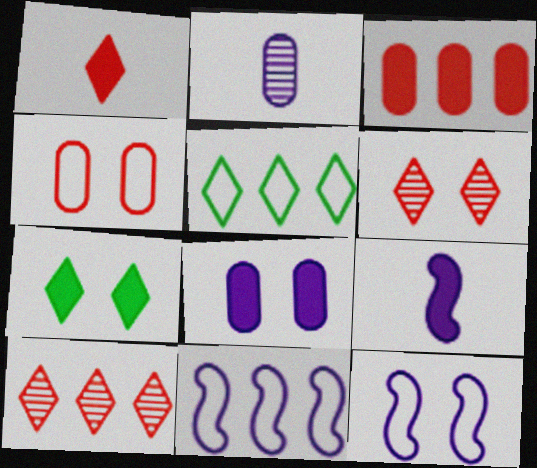[[3, 7, 9]]